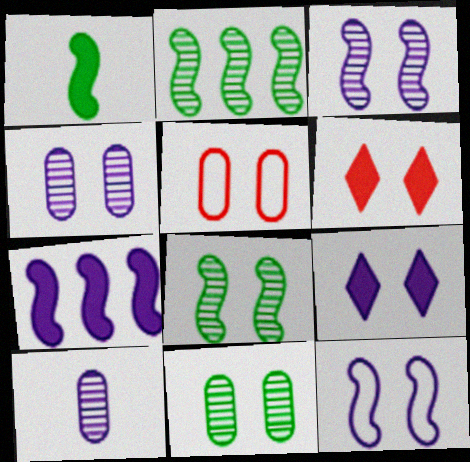[[4, 9, 12], 
[5, 8, 9], 
[6, 11, 12]]